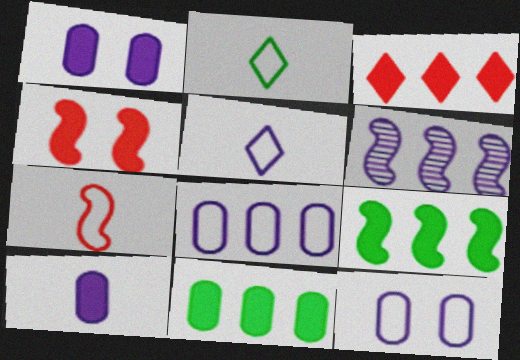[[1, 5, 6]]